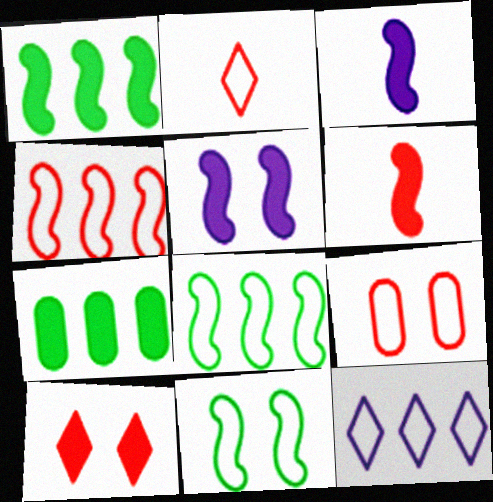[[1, 5, 6], 
[2, 4, 9], 
[3, 7, 10]]